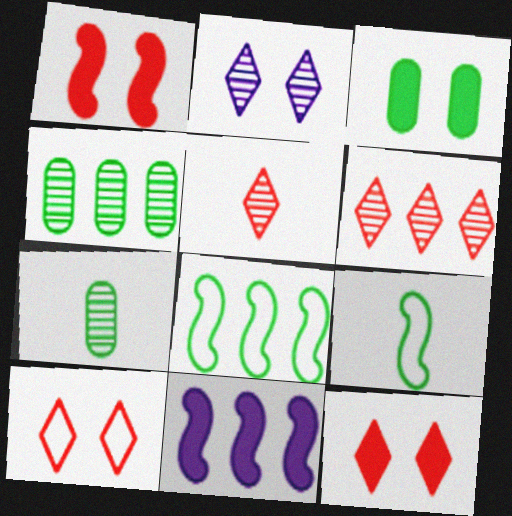[[7, 10, 11]]